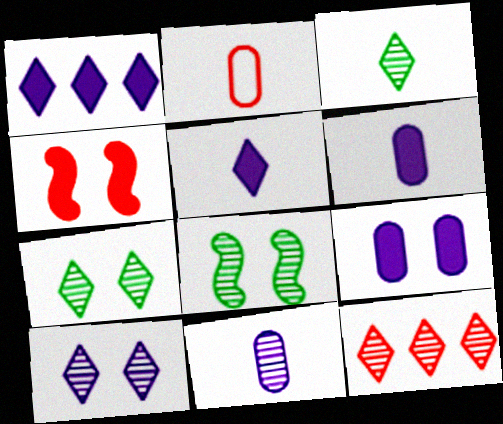[[1, 2, 8], 
[2, 4, 12], 
[3, 10, 12], 
[8, 11, 12]]